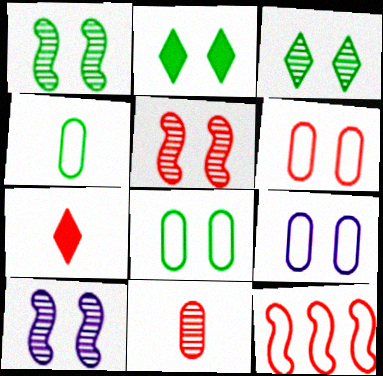[[1, 2, 8], 
[1, 5, 10], 
[2, 5, 9], 
[2, 6, 10], 
[6, 8, 9]]